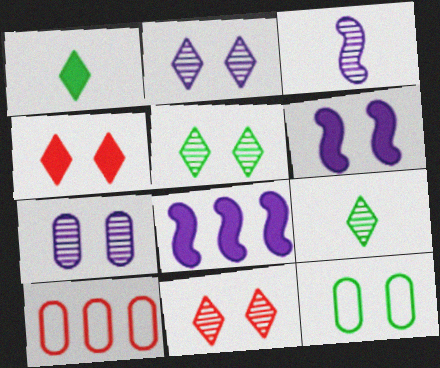[[2, 5, 11], 
[6, 9, 10], 
[6, 11, 12]]